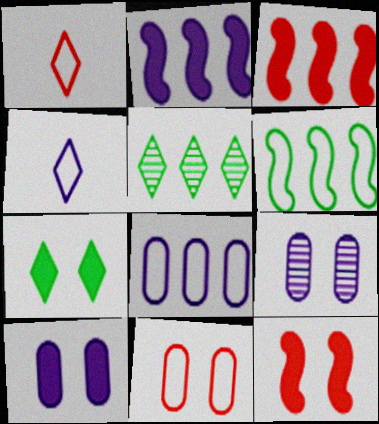[[2, 4, 9], 
[3, 5, 8], 
[4, 6, 11], 
[7, 10, 12]]